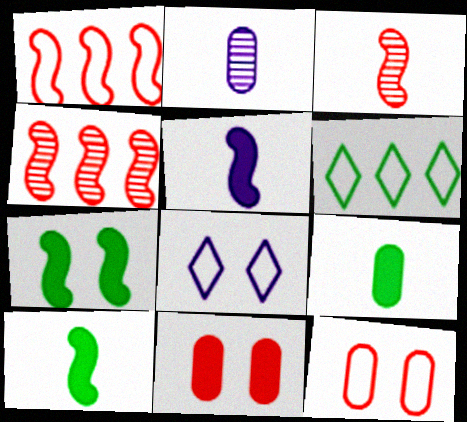[[4, 8, 9]]